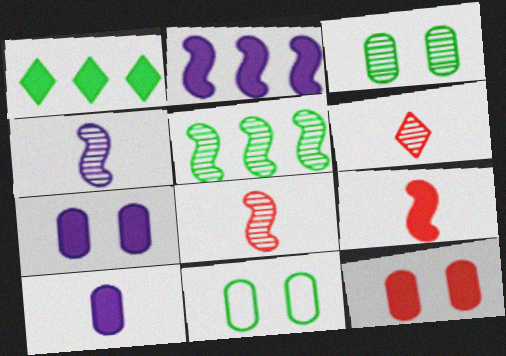[[1, 7, 9], 
[2, 6, 11]]